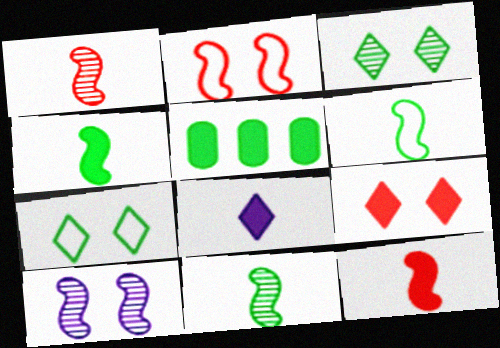[[3, 5, 6], 
[4, 6, 11], 
[5, 7, 11]]